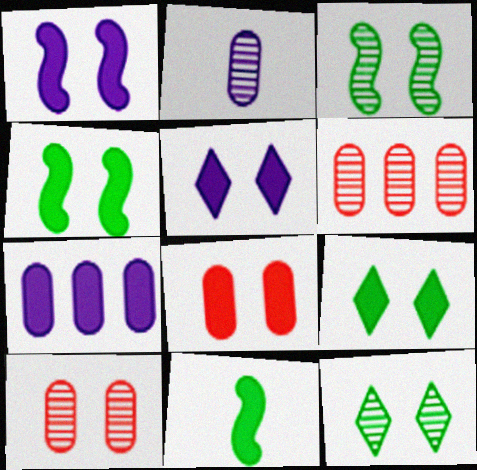[[1, 8, 9], 
[4, 5, 8]]